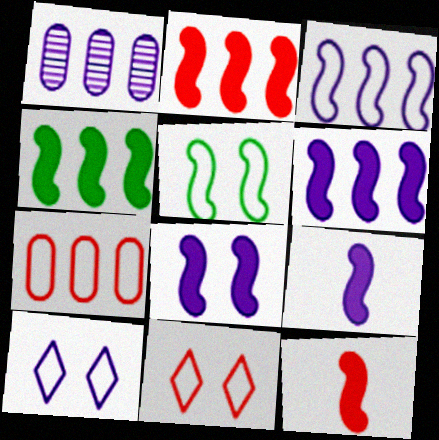[[1, 9, 10], 
[2, 4, 6], 
[4, 8, 12], 
[6, 8, 9]]